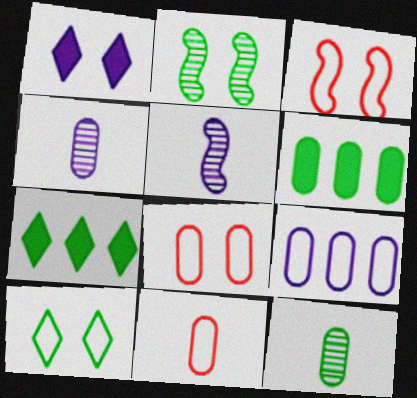[[1, 2, 8], 
[1, 5, 9], 
[3, 4, 7], 
[4, 6, 8], 
[5, 7, 8]]